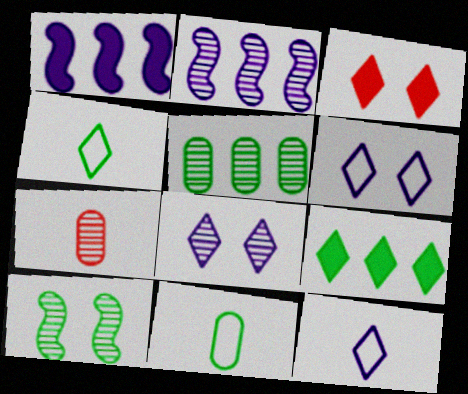[[2, 3, 11], 
[9, 10, 11]]